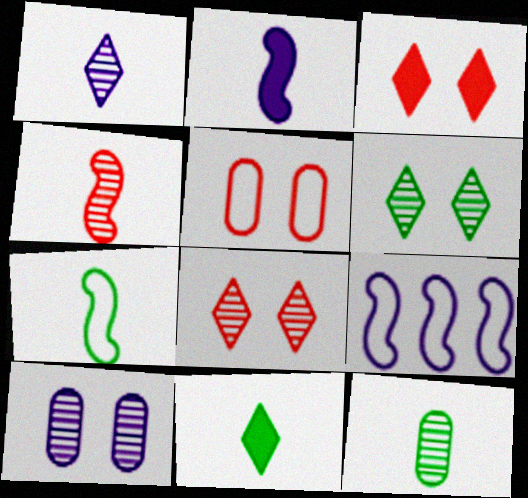[[1, 4, 12], 
[2, 4, 7], 
[3, 9, 12], 
[7, 11, 12]]